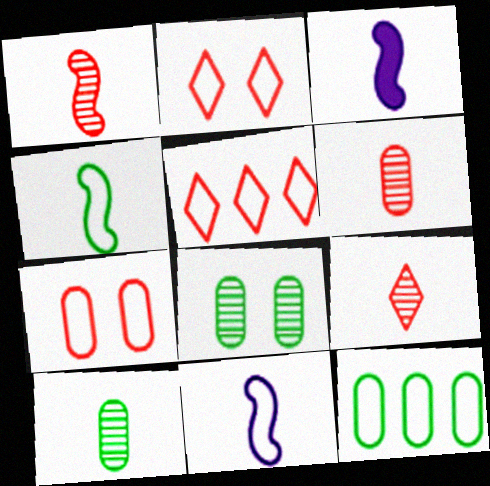[[1, 3, 4], 
[1, 6, 9], 
[2, 11, 12], 
[3, 5, 8]]